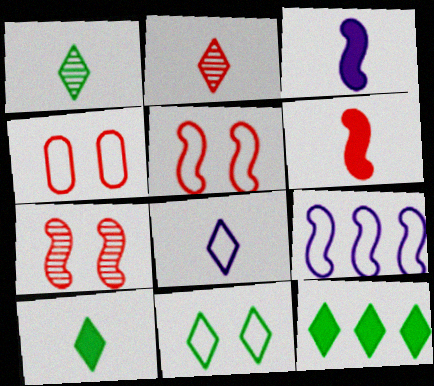[[1, 11, 12], 
[2, 8, 10]]